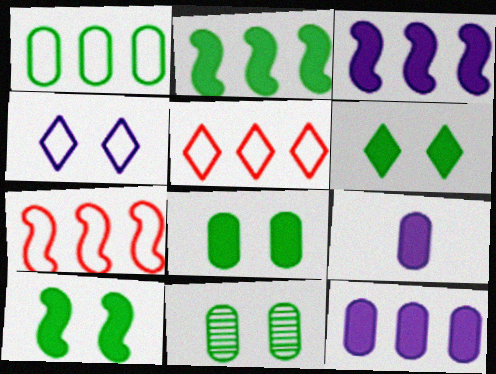[[6, 8, 10]]